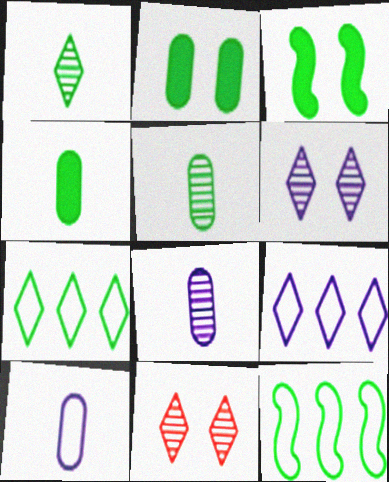[[1, 2, 12], 
[3, 5, 7]]